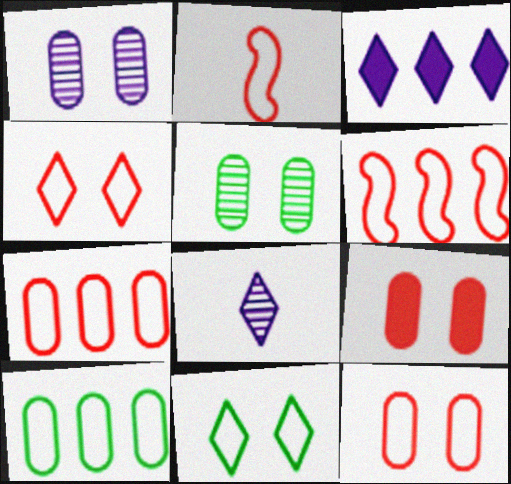[[2, 3, 5], 
[2, 4, 7]]